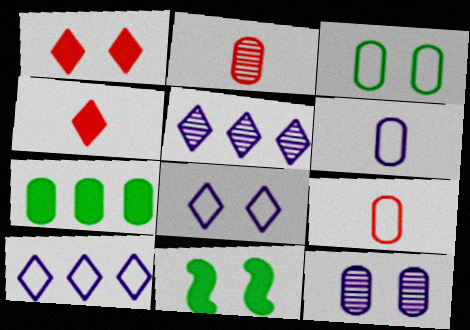[[2, 10, 11], 
[5, 9, 11], 
[7, 9, 12]]